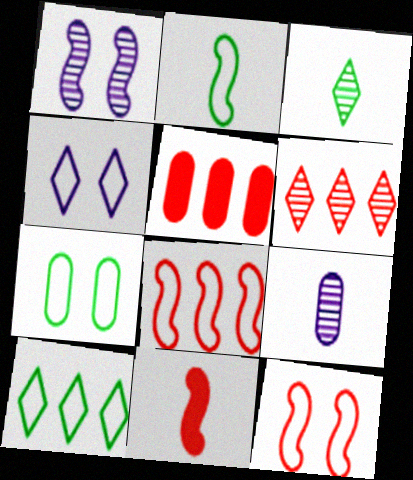[[2, 7, 10], 
[4, 7, 12], 
[5, 6, 8], 
[5, 7, 9]]